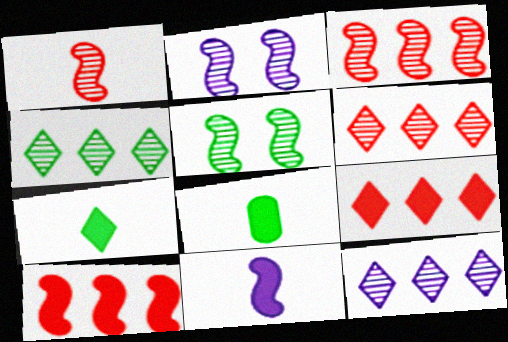[[4, 6, 12]]